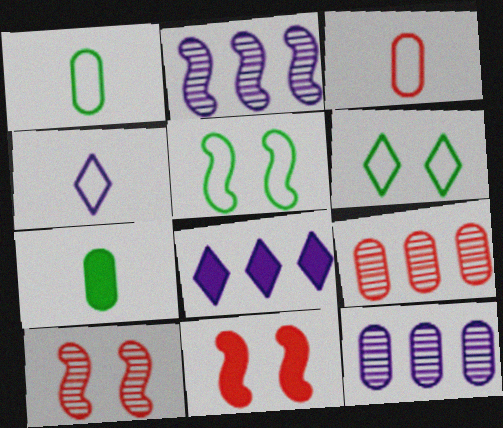[[1, 8, 10], 
[7, 8, 11]]